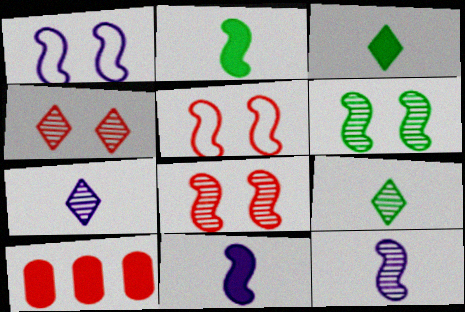[[1, 9, 10]]